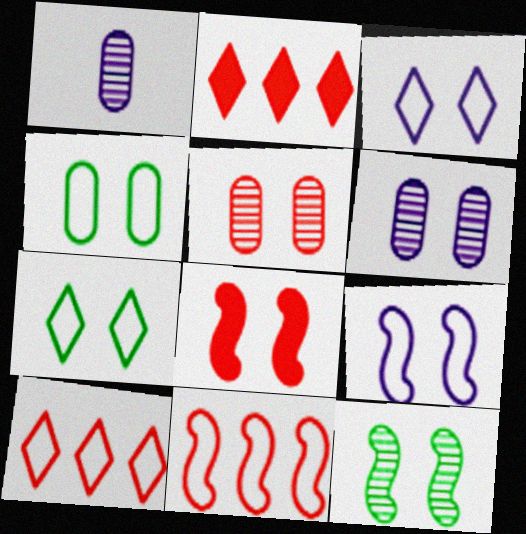[[6, 7, 8], 
[8, 9, 12]]